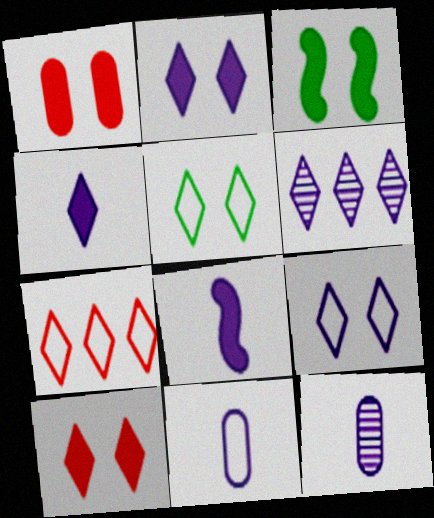[[1, 2, 3], 
[3, 7, 12], 
[4, 6, 9]]